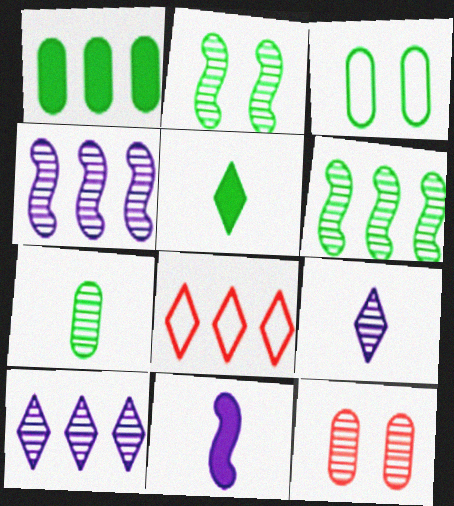[[1, 3, 7], 
[1, 4, 8], 
[3, 5, 6], 
[6, 9, 12]]